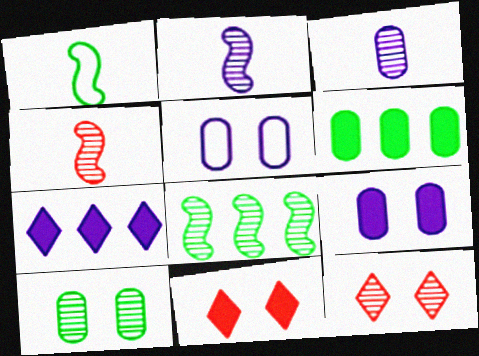[[2, 5, 7], 
[3, 8, 12]]